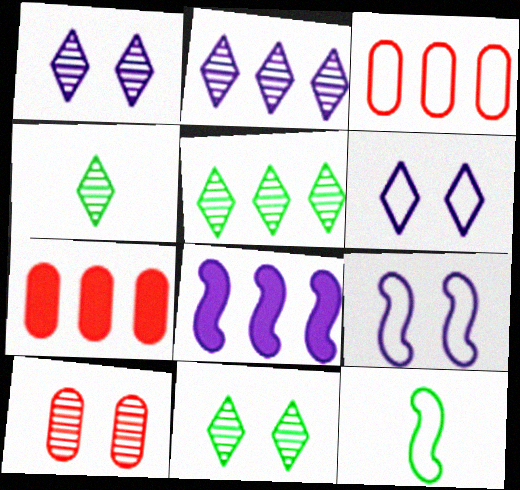[[1, 7, 12], 
[3, 5, 8], 
[3, 6, 12], 
[4, 5, 11], 
[4, 7, 9]]